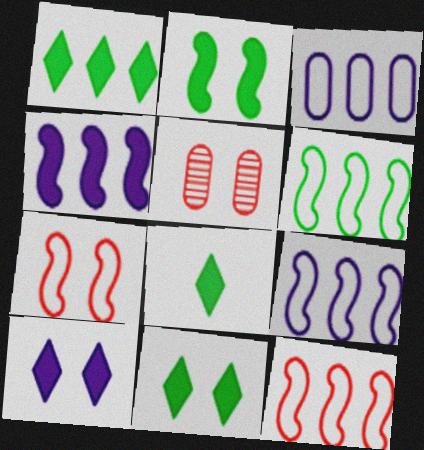[[1, 8, 11], 
[5, 8, 9], 
[6, 9, 12]]